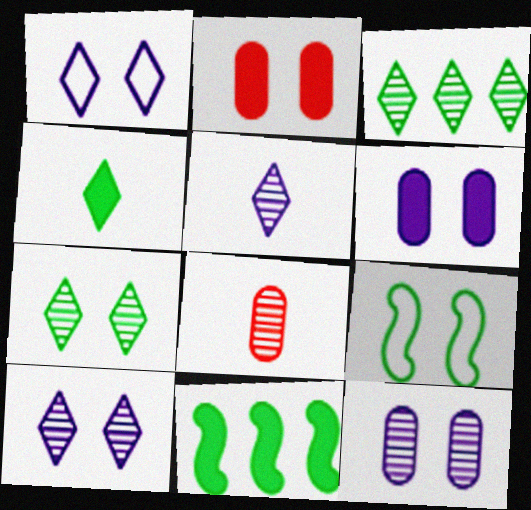[[1, 8, 11], 
[2, 9, 10]]